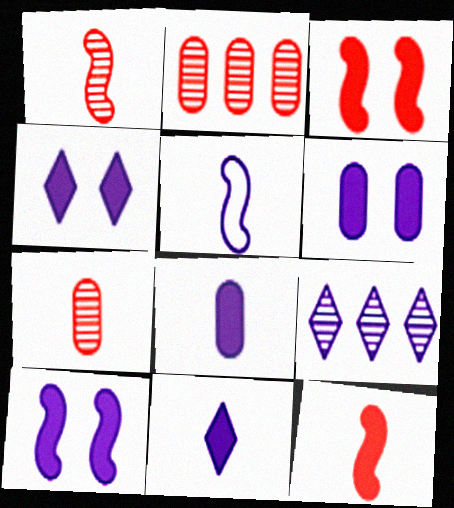[[4, 6, 10], 
[5, 6, 9]]